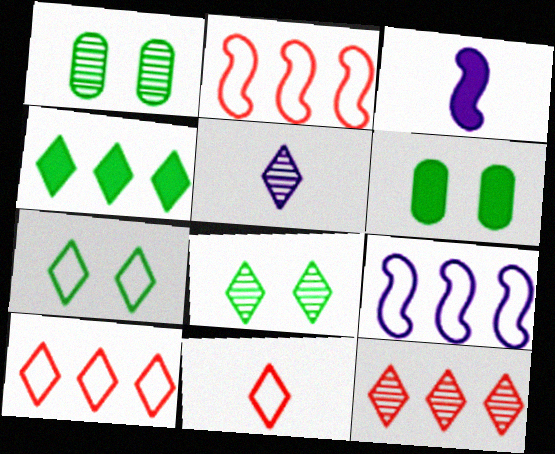[[1, 3, 10], 
[2, 5, 6], 
[5, 8, 12]]